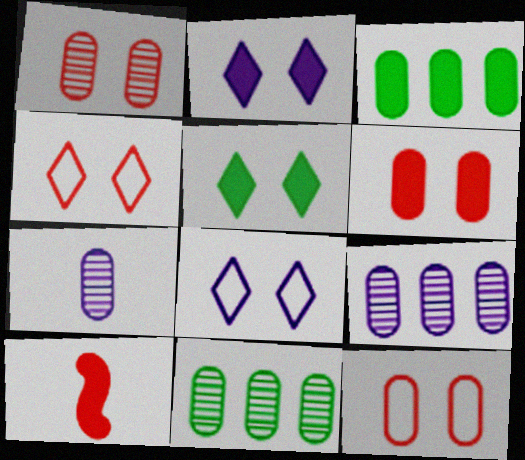[[1, 6, 12], 
[1, 7, 11], 
[2, 3, 10], 
[3, 7, 12], 
[8, 10, 11]]